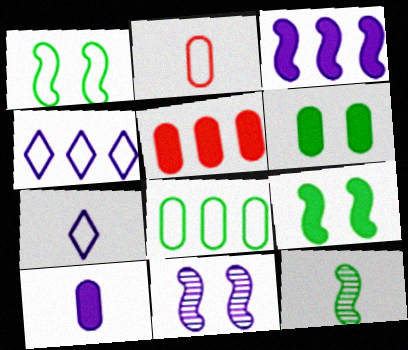[[1, 2, 4], 
[4, 10, 11], 
[5, 6, 10]]